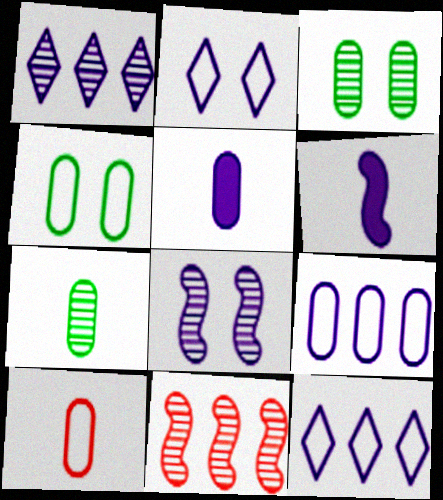[[4, 9, 10], 
[5, 7, 10], 
[5, 8, 12]]